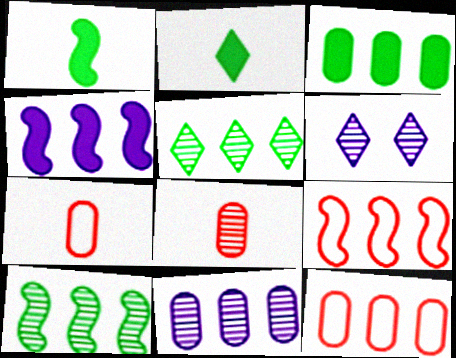[[1, 6, 12], 
[3, 11, 12], 
[4, 5, 12], 
[4, 9, 10], 
[6, 8, 10]]